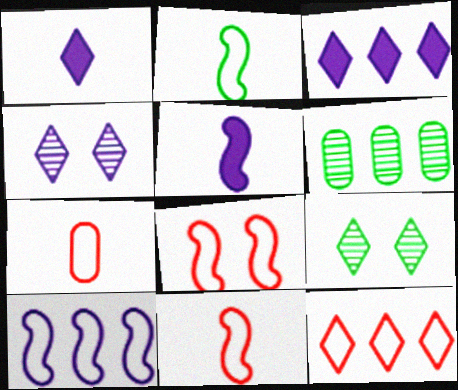[[1, 6, 8], 
[1, 9, 12], 
[2, 8, 10], 
[7, 8, 12]]